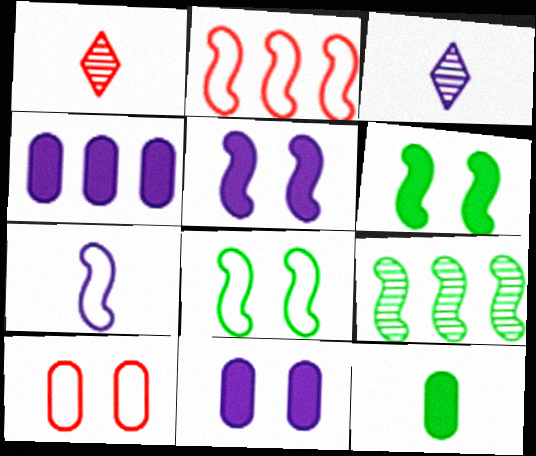[[1, 4, 8], 
[1, 7, 12], 
[2, 7, 8]]